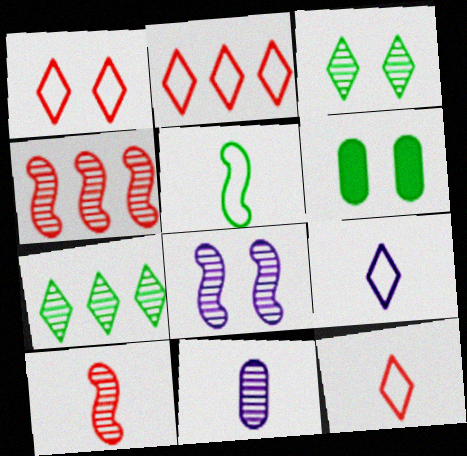[[1, 2, 12], 
[1, 6, 8], 
[3, 4, 11], 
[4, 6, 9], 
[5, 6, 7]]